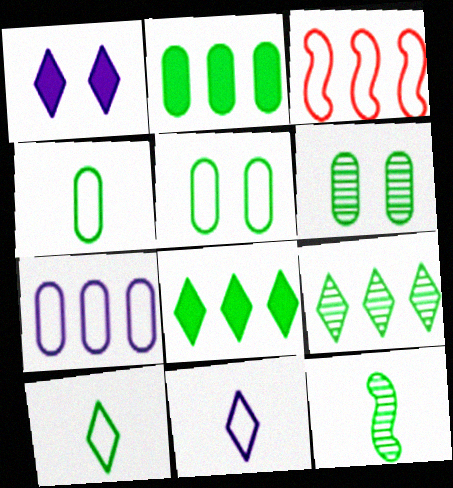[[2, 4, 6], 
[3, 5, 11], 
[5, 8, 12], 
[6, 9, 12]]